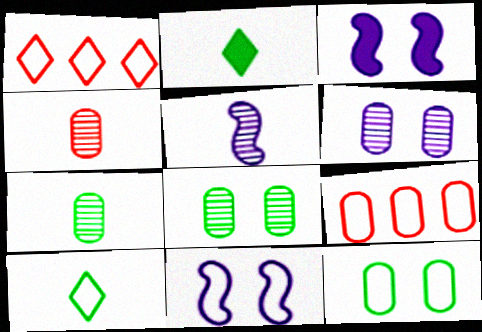[[1, 3, 7], 
[9, 10, 11]]